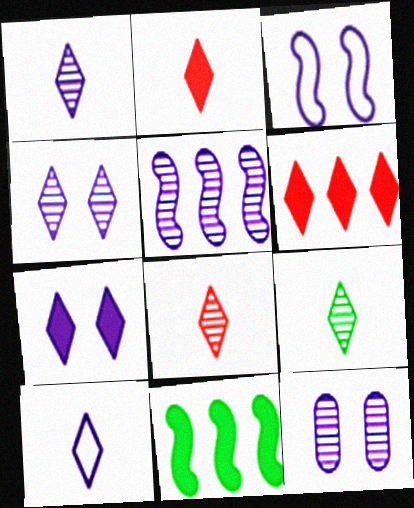[[1, 5, 12], 
[1, 8, 9], 
[2, 9, 10], 
[3, 7, 12]]